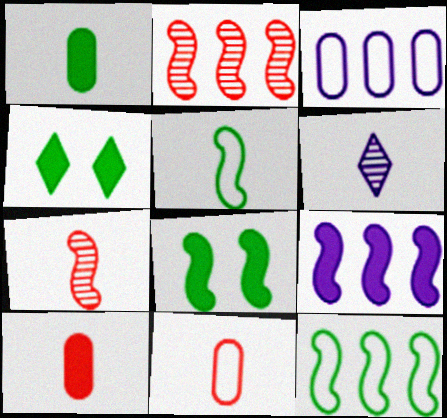[[2, 9, 12], 
[3, 4, 7], 
[4, 9, 10], 
[5, 6, 10]]